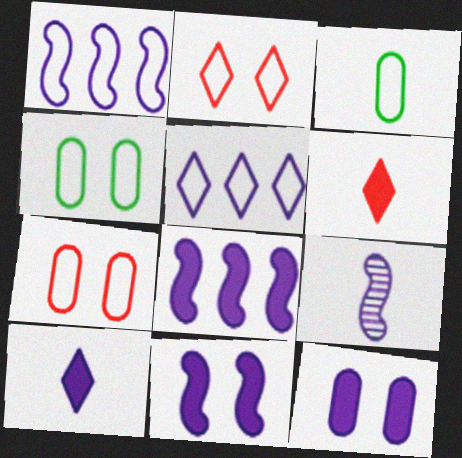[[1, 2, 3], 
[1, 9, 11], 
[3, 6, 9], 
[5, 9, 12], 
[8, 10, 12]]